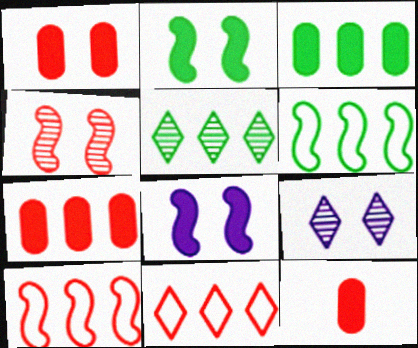[[1, 7, 12], 
[3, 5, 6], 
[4, 11, 12], 
[6, 9, 12]]